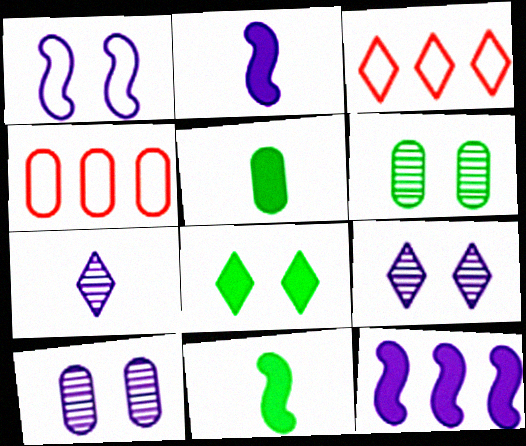[[2, 3, 6], 
[3, 7, 8], 
[3, 10, 11], 
[4, 5, 10], 
[4, 9, 11]]